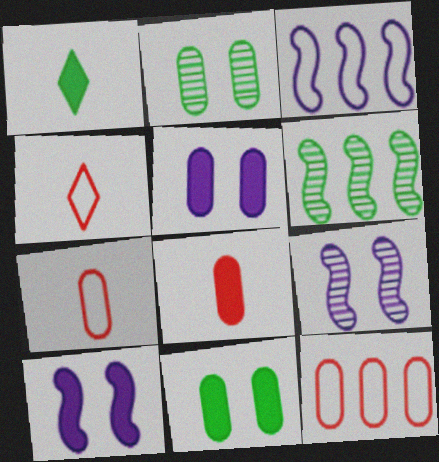[[1, 9, 12], 
[4, 5, 6]]